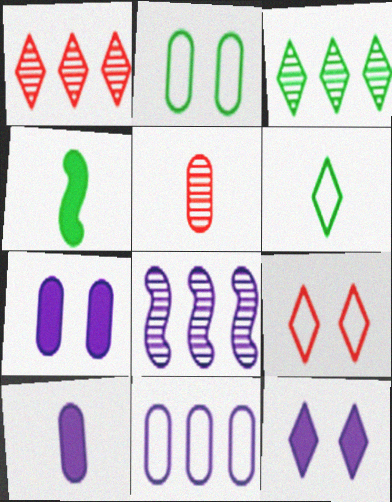[[1, 6, 12], 
[2, 3, 4]]